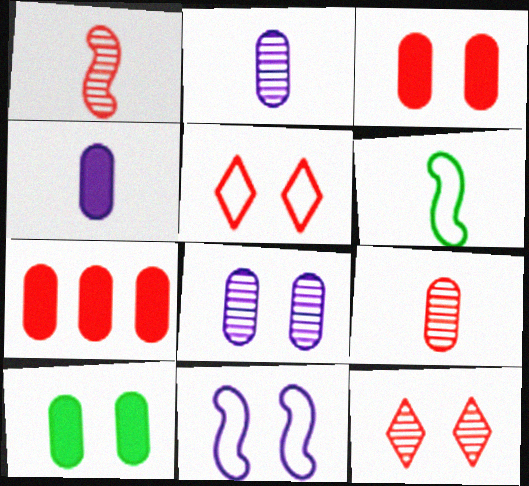[[1, 5, 7], 
[4, 7, 10], 
[10, 11, 12]]